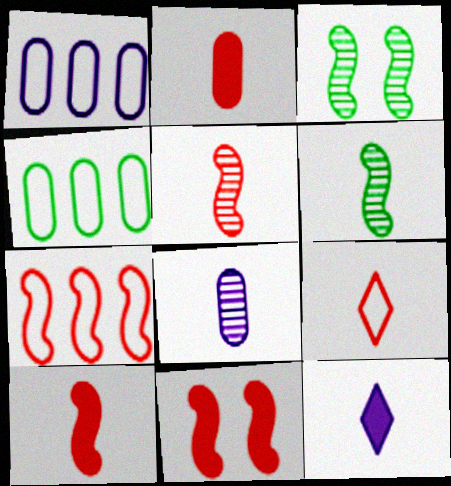[[2, 5, 9], 
[5, 7, 11]]